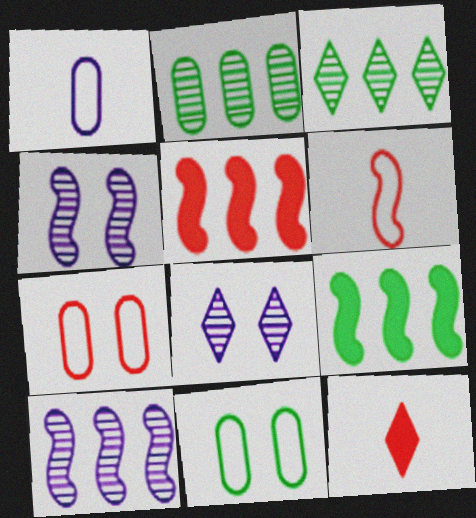[[4, 6, 9], 
[10, 11, 12]]